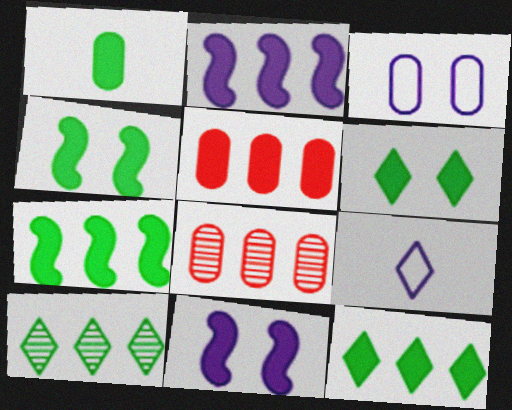[[1, 3, 8], 
[1, 4, 12], 
[1, 6, 7], 
[2, 5, 12], 
[4, 8, 9]]